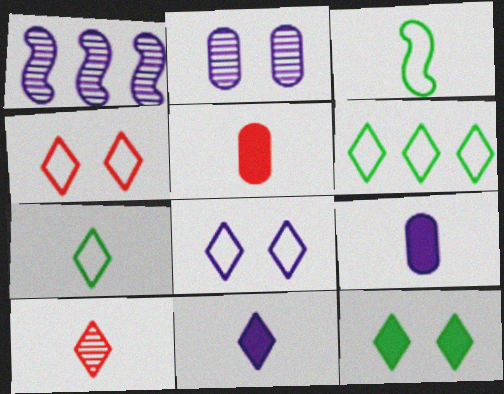[[1, 8, 9], 
[3, 9, 10], 
[7, 10, 11]]